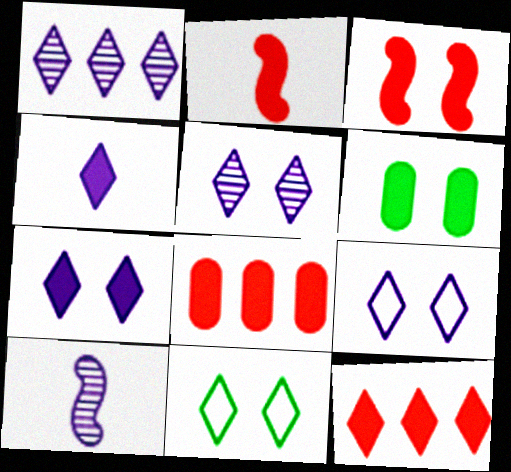[[1, 4, 9], 
[3, 6, 7], 
[5, 7, 9], 
[8, 10, 11]]